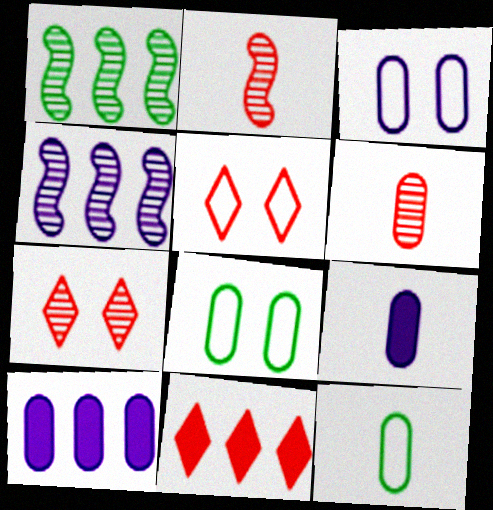[[1, 5, 9], 
[6, 8, 10], 
[6, 9, 12]]